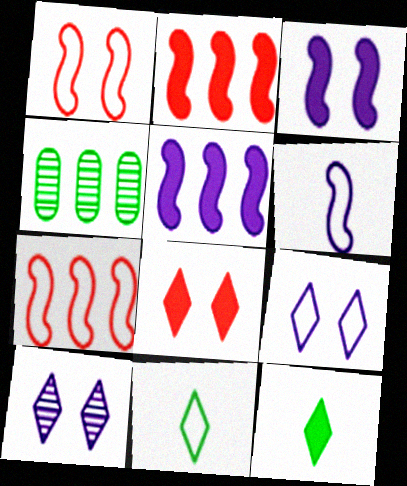[[4, 6, 8]]